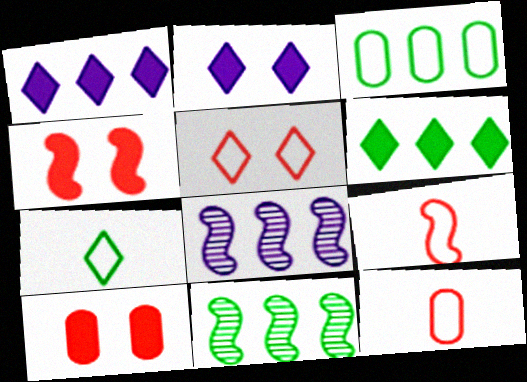[[2, 11, 12], 
[3, 6, 11], 
[7, 8, 10]]